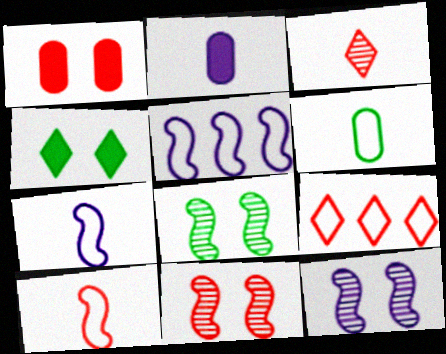[[2, 8, 9], 
[8, 11, 12]]